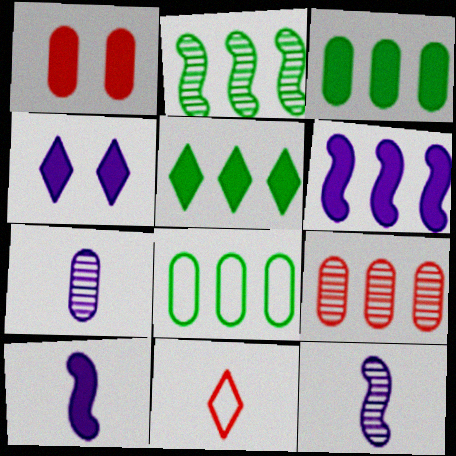[[1, 5, 10], 
[1, 7, 8], 
[2, 5, 8]]